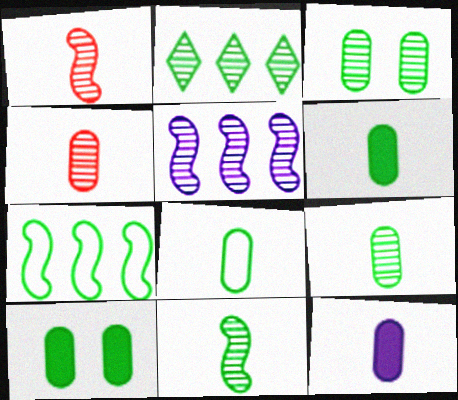[[2, 3, 11], 
[4, 8, 12], 
[6, 8, 9]]